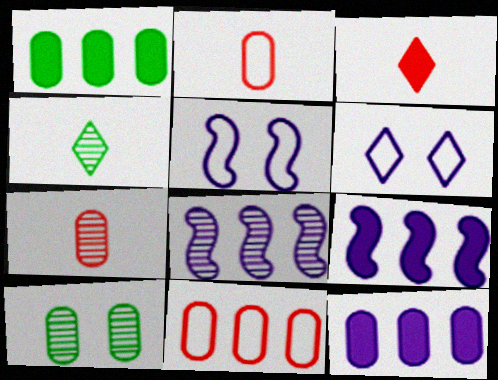[[2, 10, 12]]